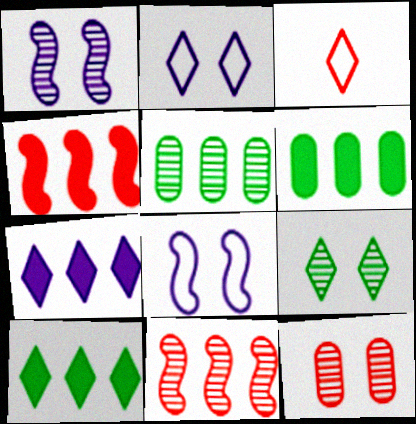[[1, 3, 6], 
[1, 9, 12], 
[3, 4, 12], 
[3, 7, 9], 
[4, 6, 7]]